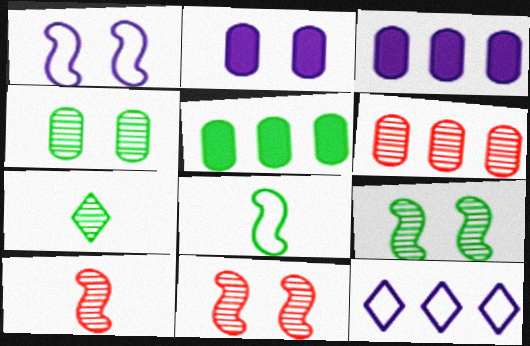[]